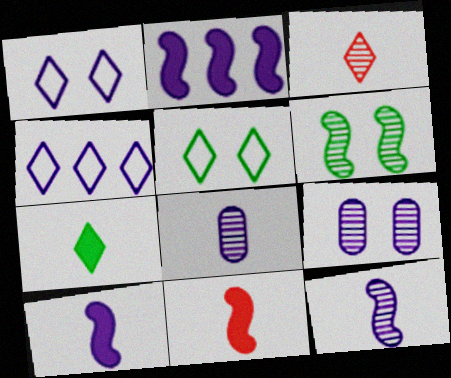[[1, 2, 8], 
[4, 9, 10]]